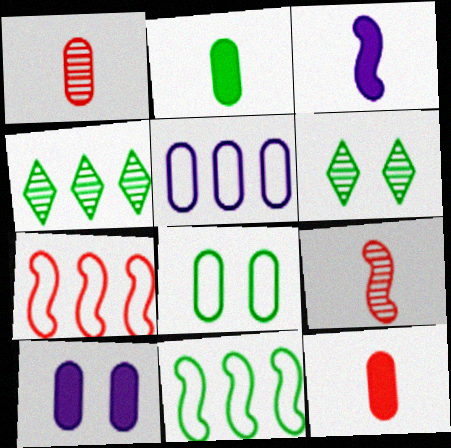[[2, 6, 11]]